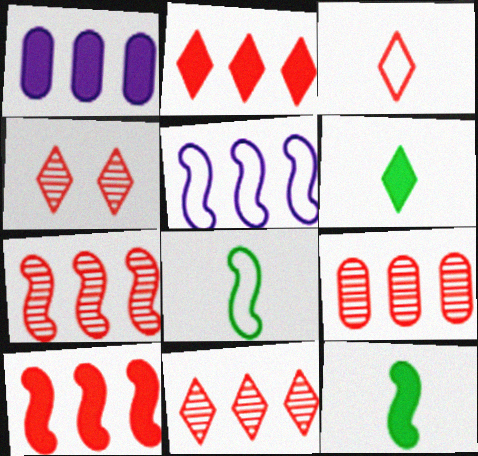[[1, 4, 8], 
[2, 3, 4], 
[7, 9, 11]]